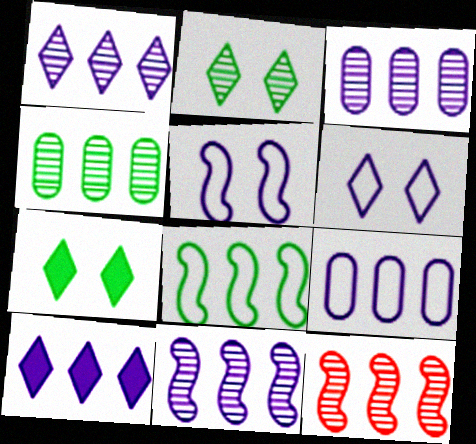[[1, 3, 11], 
[1, 4, 12], 
[9, 10, 11]]